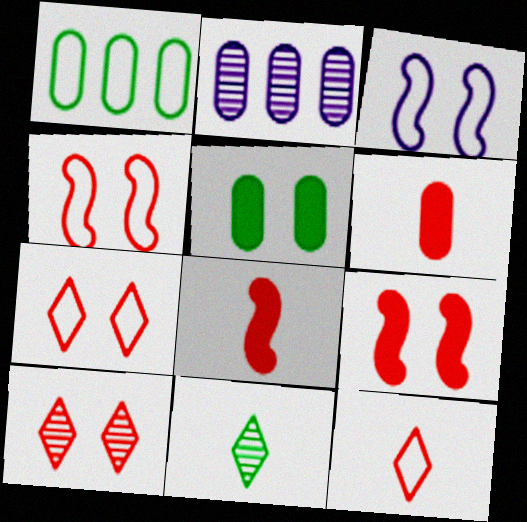[[1, 3, 12], 
[3, 5, 10]]